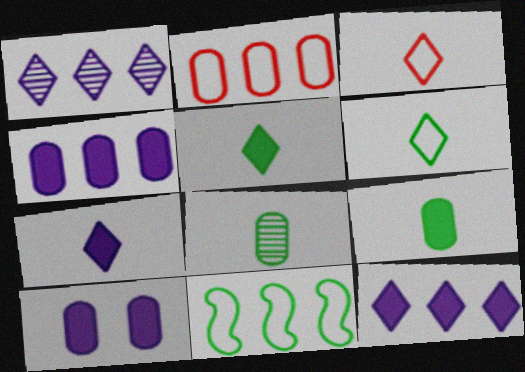[[2, 8, 10]]